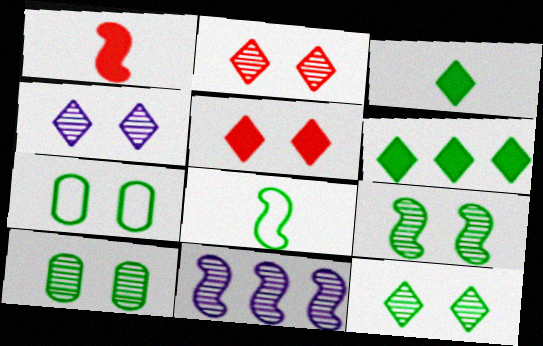[[2, 4, 12], 
[6, 8, 10], 
[9, 10, 12]]